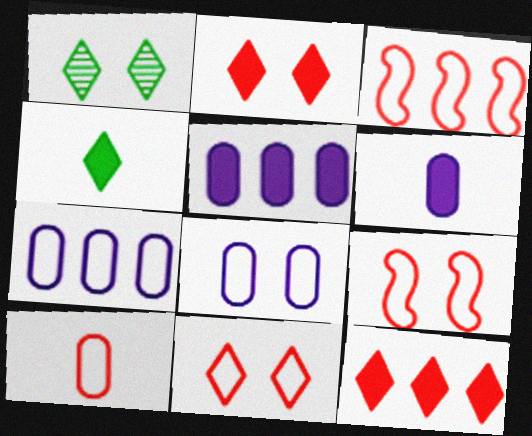[[1, 3, 6], 
[3, 10, 11]]